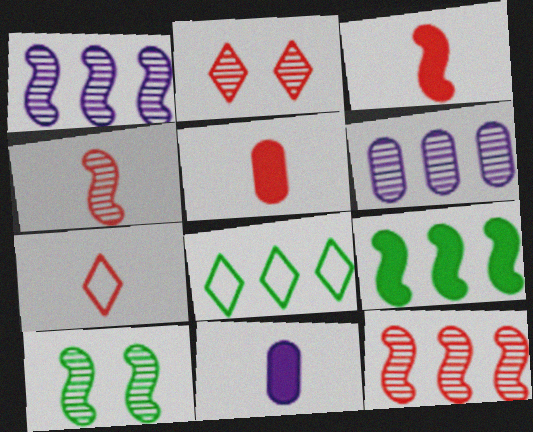[[1, 4, 10], 
[4, 5, 7]]